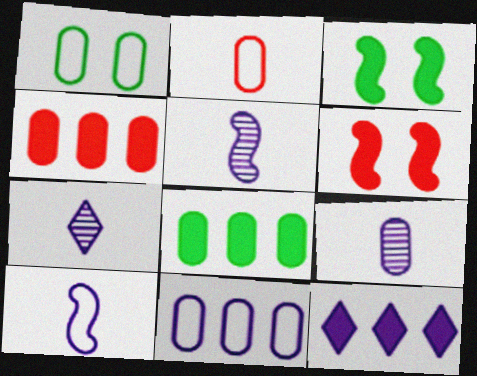[[1, 2, 11], 
[1, 4, 9], 
[5, 7, 9]]